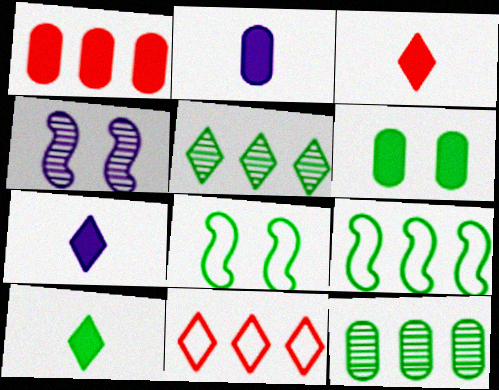[[1, 2, 6], 
[3, 7, 10], 
[8, 10, 12]]